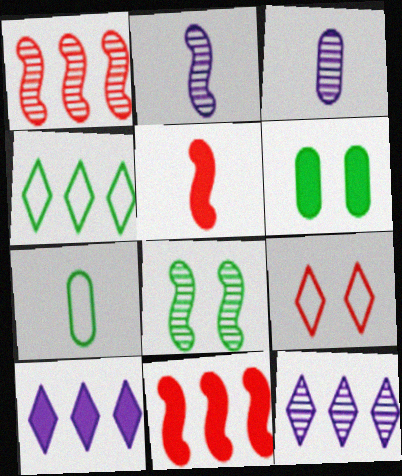[[1, 2, 8], 
[5, 6, 10]]